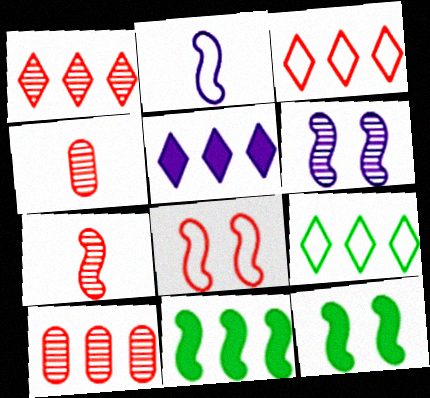[[1, 5, 9], 
[6, 8, 12]]